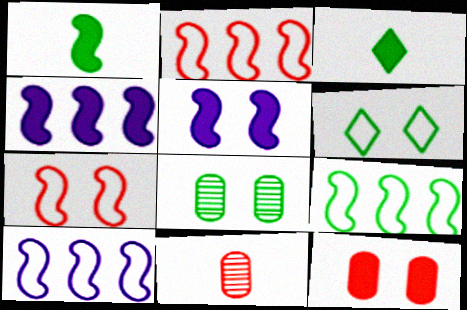[[2, 9, 10], 
[3, 4, 12], 
[3, 8, 9], 
[4, 6, 11]]